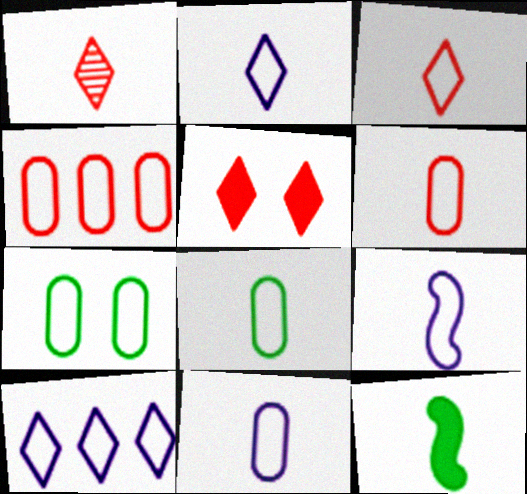[[1, 11, 12], 
[2, 9, 11], 
[3, 8, 9], 
[4, 7, 11], 
[6, 8, 11]]